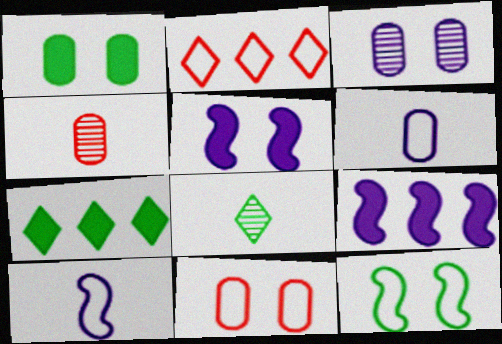[[1, 3, 11], 
[2, 6, 12], 
[8, 9, 11]]